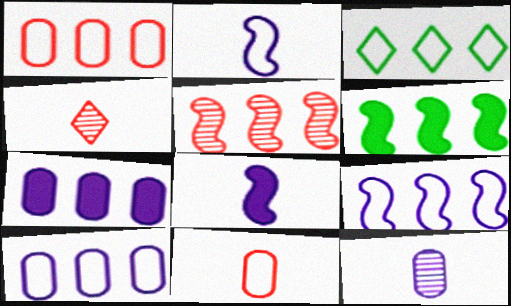[[1, 3, 9], 
[3, 5, 7], 
[5, 6, 9]]